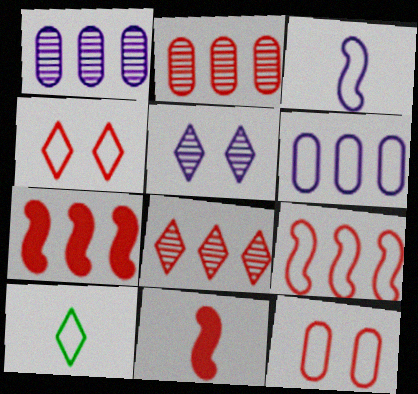[[2, 4, 11], 
[8, 11, 12]]